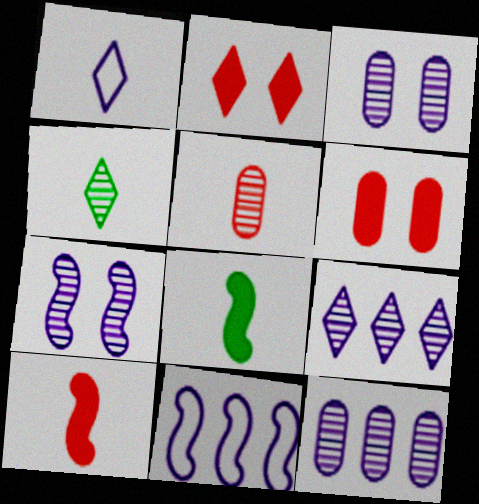[[1, 5, 8], 
[4, 6, 11]]